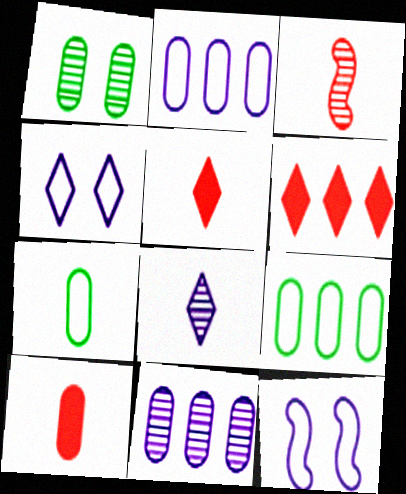[[1, 2, 10]]